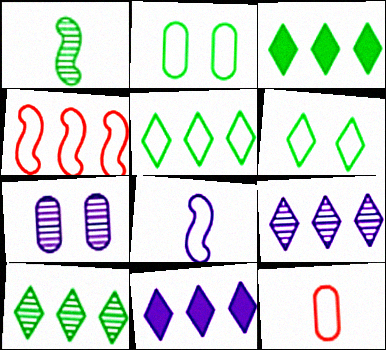[[1, 2, 3], 
[3, 5, 10], 
[7, 8, 11]]